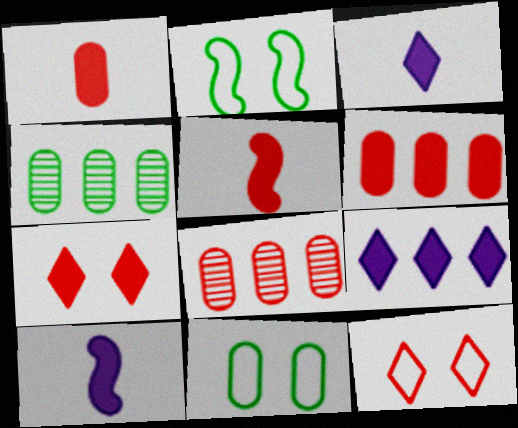[[2, 3, 8], 
[4, 10, 12], 
[5, 6, 7], 
[5, 8, 12]]